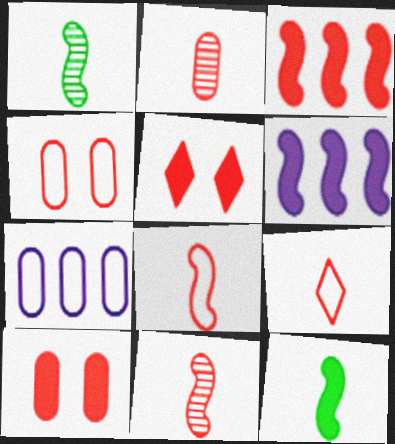[[1, 5, 7]]